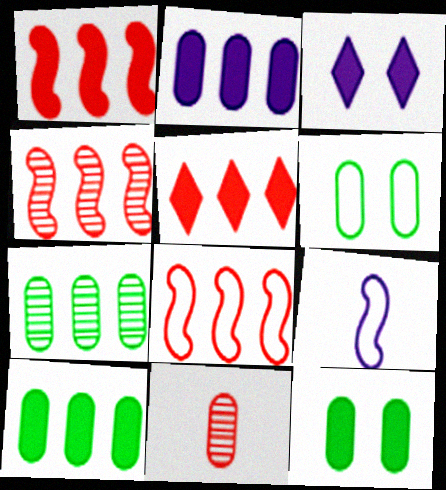[[1, 4, 8], 
[2, 6, 11]]